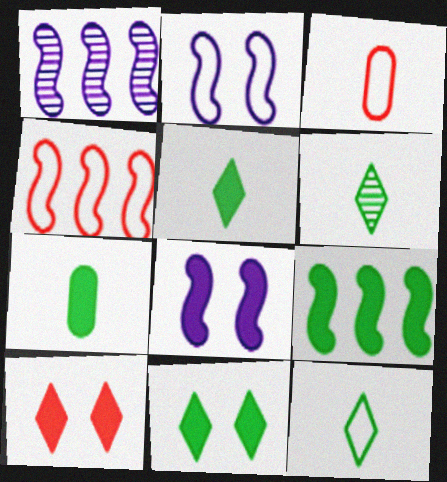[[1, 3, 11], 
[1, 4, 9], 
[5, 6, 12], 
[7, 9, 11]]